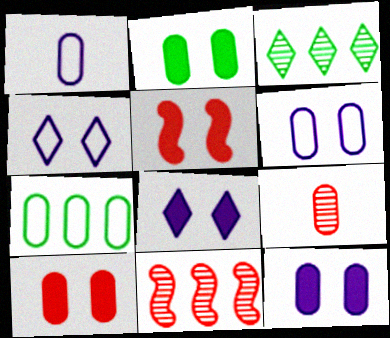[[1, 3, 5], 
[2, 5, 8], 
[2, 10, 12], 
[7, 9, 12]]